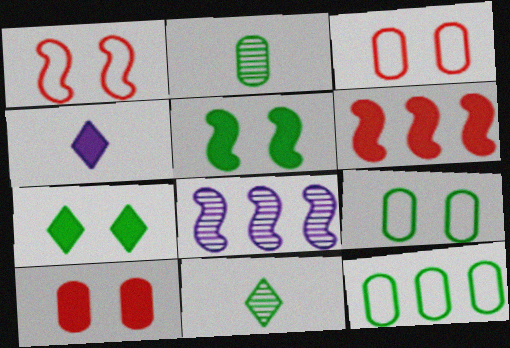[[5, 11, 12]]